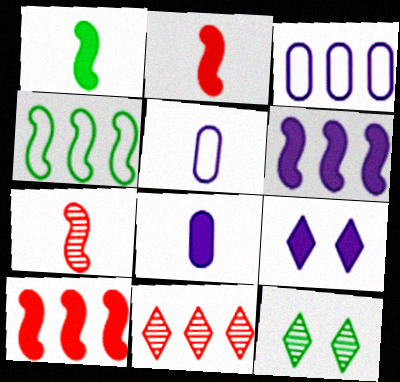[[2, 3, 12], 
[5, 10, 12], 
[6, 8, 9]]